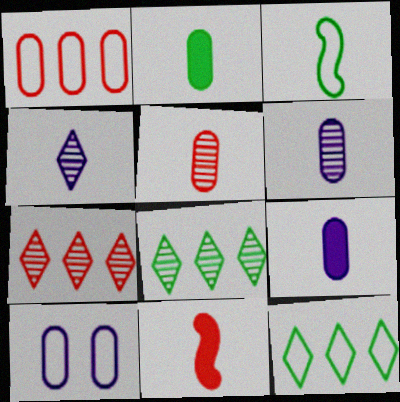[[8, 10, 11]]